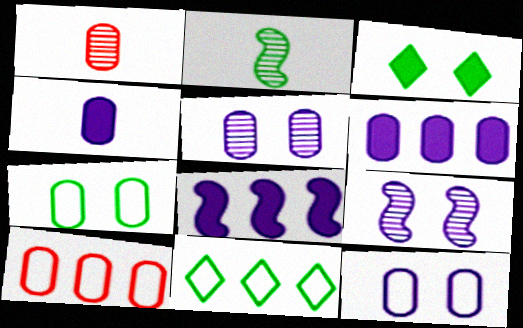[[1, 6, 7]]